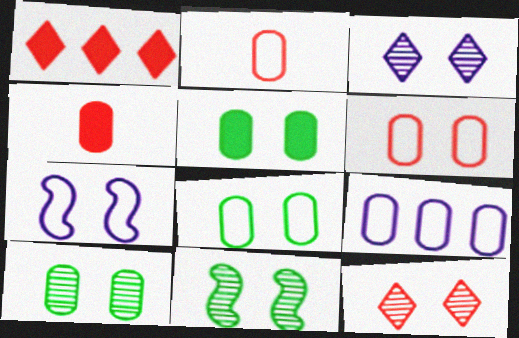[[2, 8, 9], 
[4, 9, 10], 
[5, 7, 12], 
[5, 8, 10]]